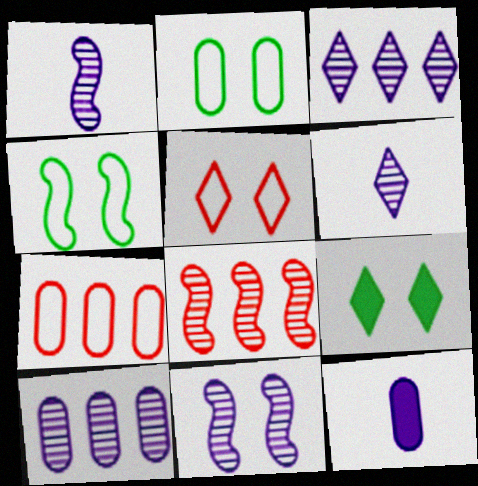[[1, 7, 9], 
[6, 10, 11]]